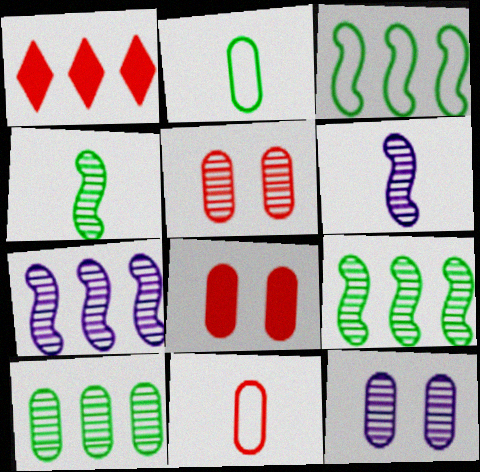[]